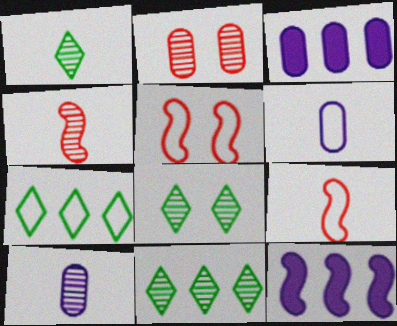[[1, 3, 5], 
[1, 4, 10], 
[1, 8, 11], 
[3, 8, 9], 
[5, 6, 7]]